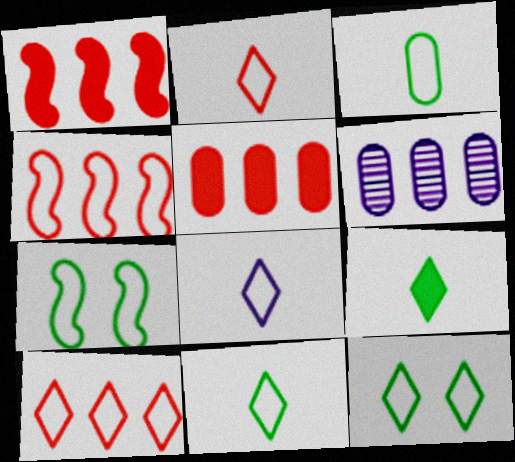[[2, 8, 11], 
[8, 10, 12]]